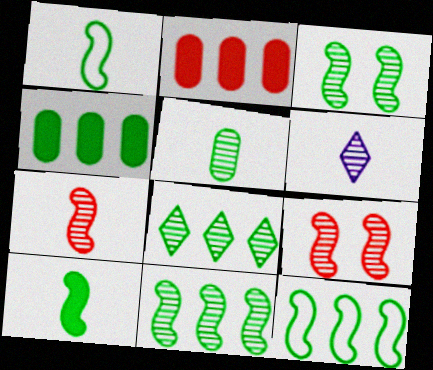[[3, 5, 8], 
[3, 10, 12], 
[4, 8, 12], 
[5, 6, 7]]